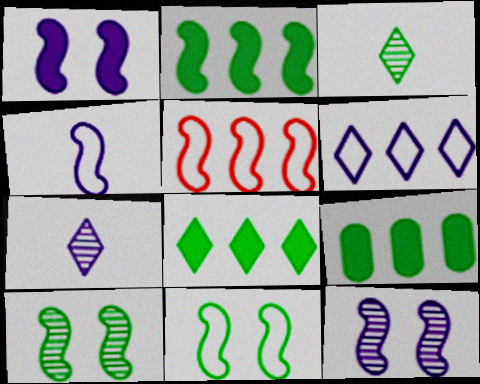[[2, 8, 9], 
[3, 9, 11], 
[4, 5, 11]]